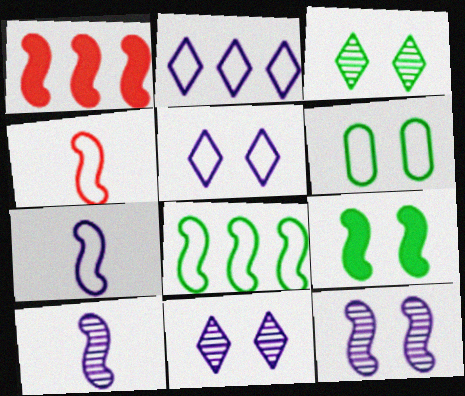[[2, 4, 6], 
[3, 6, 9]]